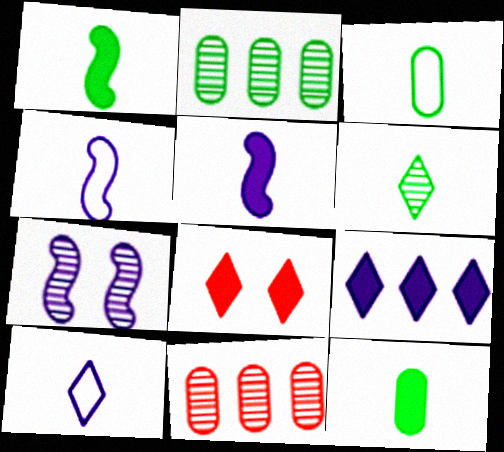[[1, 3, 6], 
[2, 4, 8], 
[6, 7, 11]]